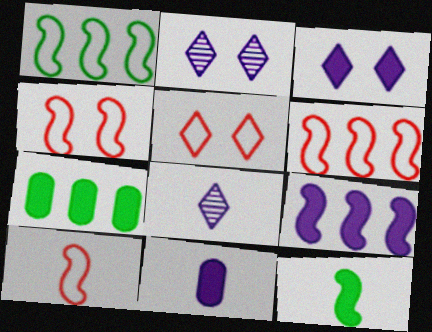[[2, 7, 10], 
[3, 9, 11], 
[4, 6, 10], 
[4, 7, 8]]